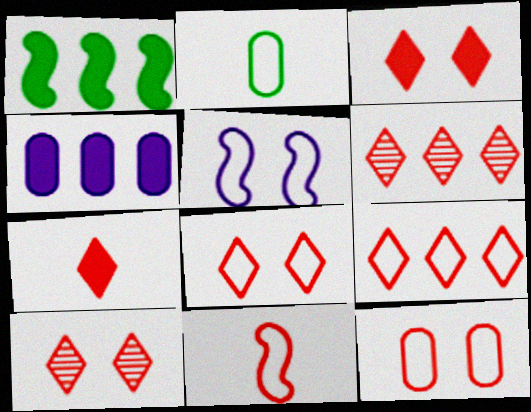[[2, 5, 9], 
[3, 8, 10], 
[6, 7, 8], 
[7, 9, 10], 
[9, 11, 12]]